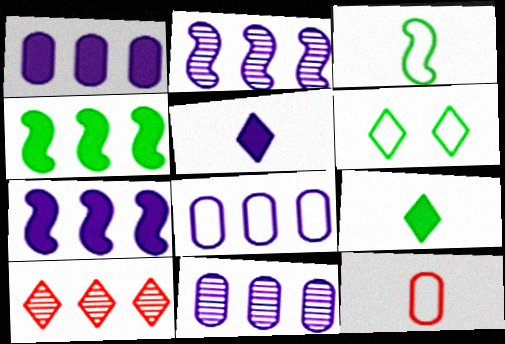[[1, 8, 11], 
[4, 8, 10], 
[5, 6, 10]]